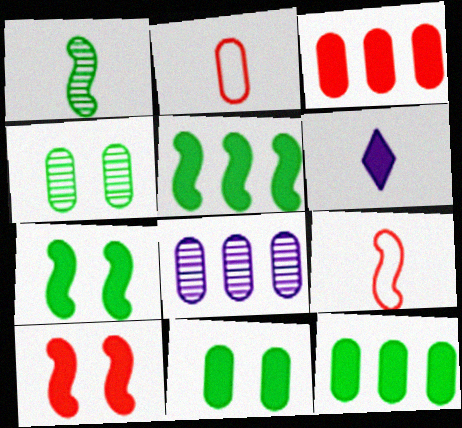[[1, 2, 6], 
[2, 8, 11], 
[3, 6, 7], 
[6, 10, 12]]